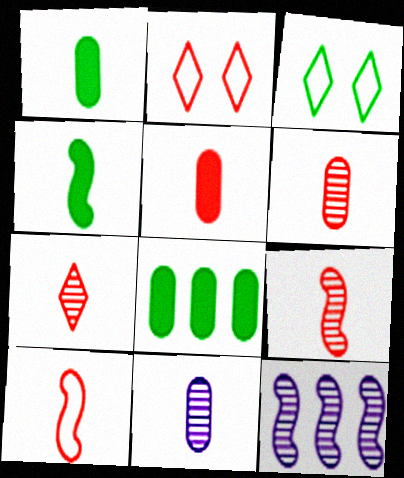[[1, 2, 12], 
[3, 5, 12], 
[5, 7, 10], 
[6, 7, 9]]